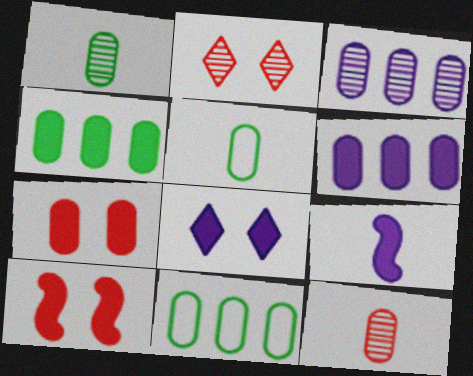[[2, 9, 11], 
[3, 5, 7], 
[6, 8, 9]]